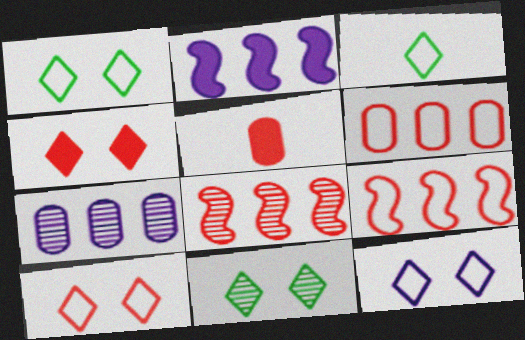[[1, 10, 12], 
[4, 11, 12], 
[5, 8, 10]]